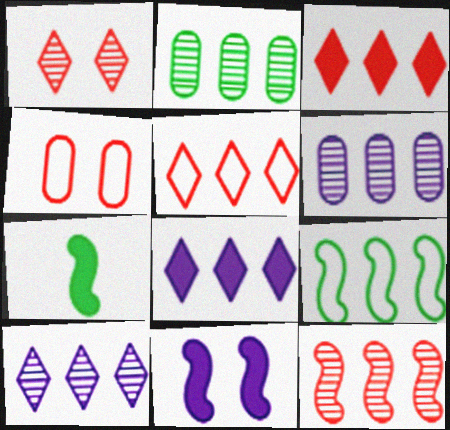[[2, 10, 12], 
[3, 6, 9], 
[4, 7, 10]]